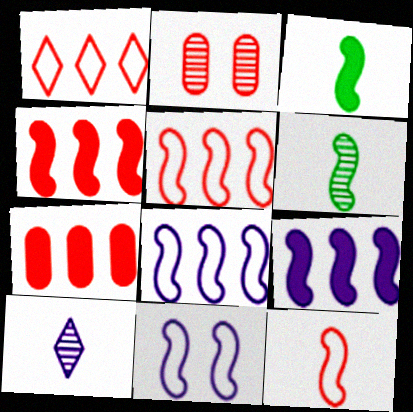[[4, 6, 11]]